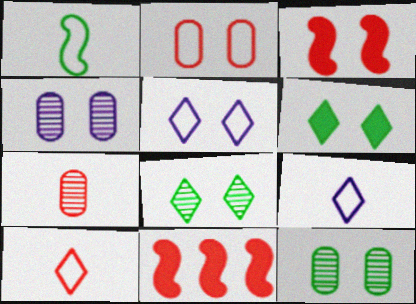[[3, 5, 12], 
[9, 11, 12]]